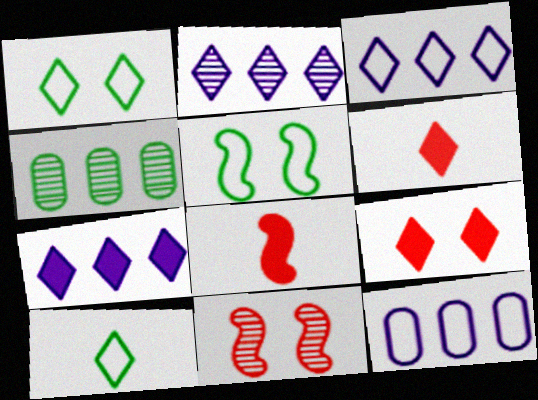[[1, 2, 6], 
[2, 3, 7], 
[2, 9, 10]]